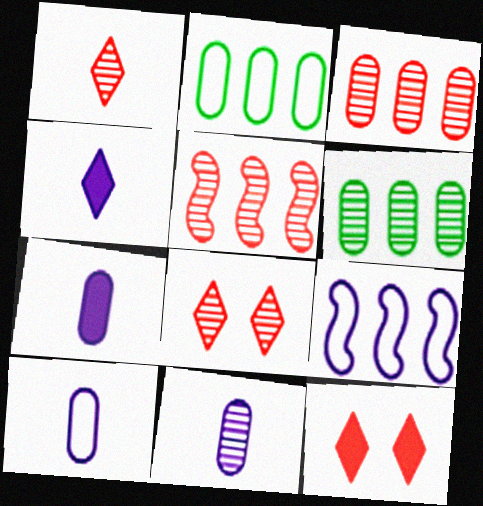[[7, 10, 11]]